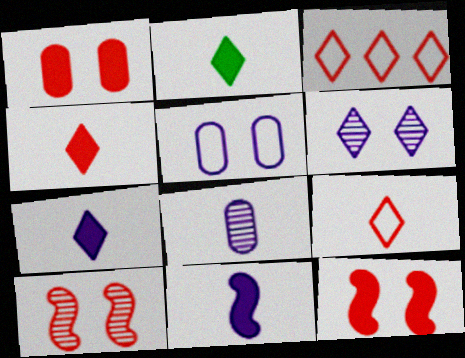[[2, 3, 6], 
[2, 4, 7]]